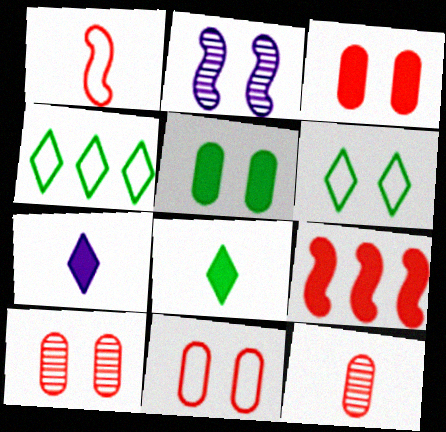[[2, 3, 6], 
[3, 10, 11], 
[5, 7, 9]]